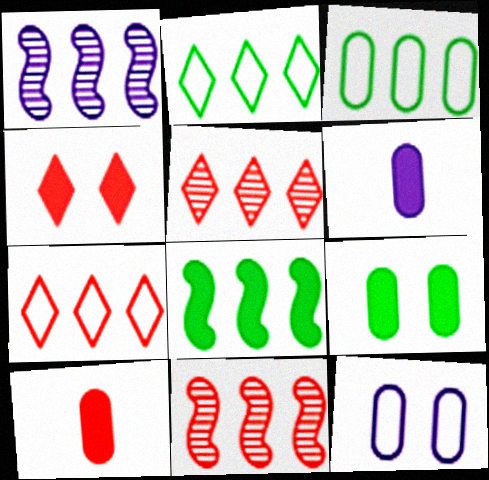[[4, 6, 8]]